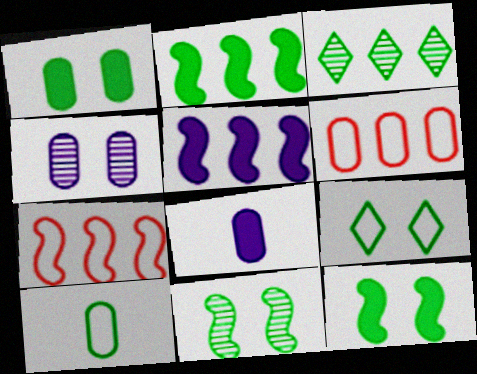[[1, 9, 11], 
[3, 5, 6], 
[3, 10, 12]]